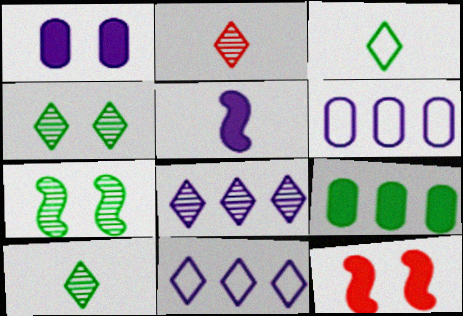[[2, 4, 8], 
[3, 7, 9], 
[6, 10, 12]]